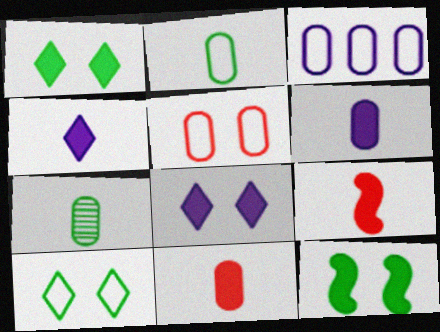[[2, 3, 5]]